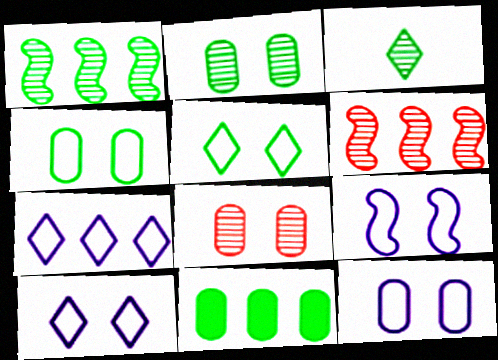[[1, 2, 3], 
[6, 7, 11], 
[9, 10, 12]]